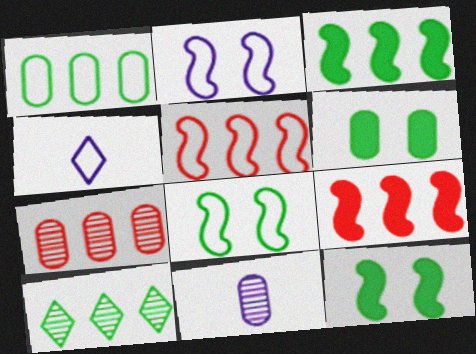[[1, 3, 10], 
[4, 7, 12]]